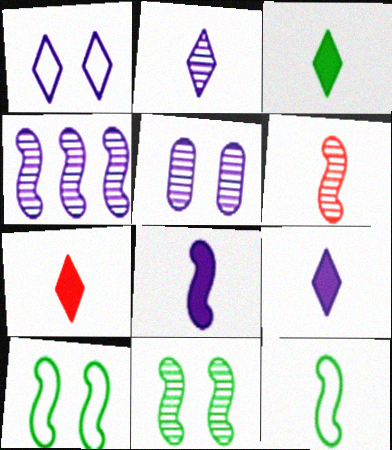[[2, 4, 5], 
[3, 7, 9], 
[4, 6, 11], 
[6, 8, 12]]